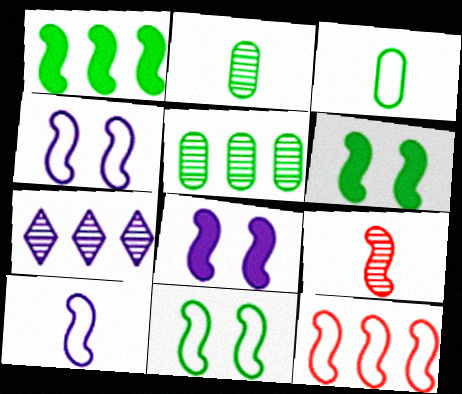[[1, 4, 9], 
[10, 11, 12]]